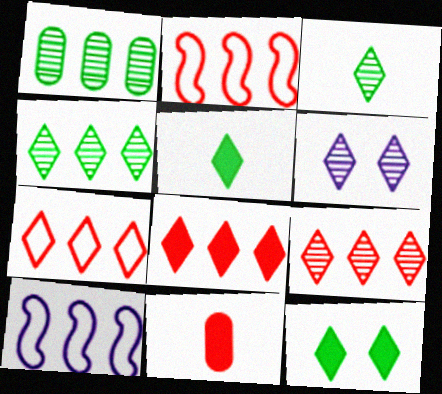[[1, 8, 10], 
[3, 6, 9], 
[5, 6, 7], 
[7, 8, 9]]